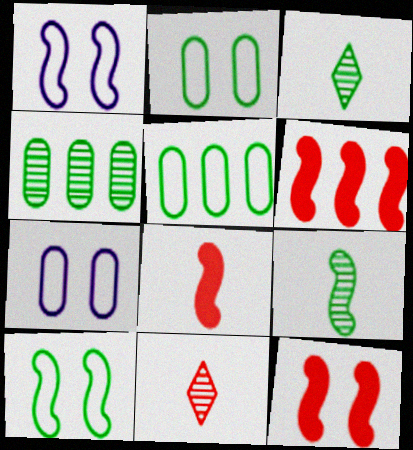[[1, 6, 9], 
[3, 6, 7], 
[6, 8, 12]]